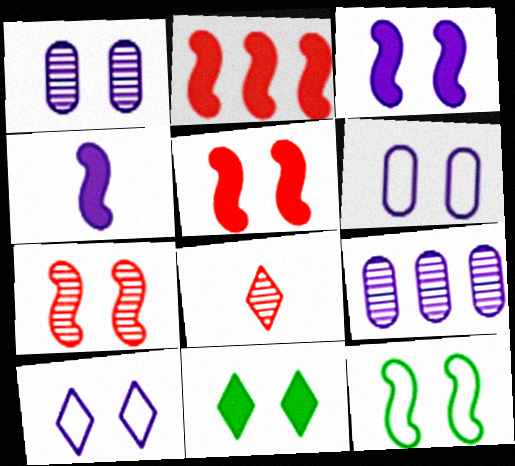[[1, 3, 10], 
[3, 7, 12], 
[4, 9, 10], 
[6, 7, 11]]